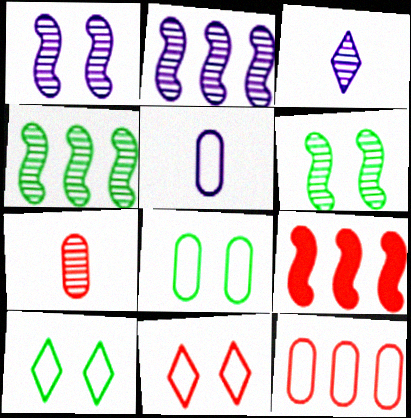[[3, 8, 9], 
[5, 8, 12], 
[7, 9, 11]]